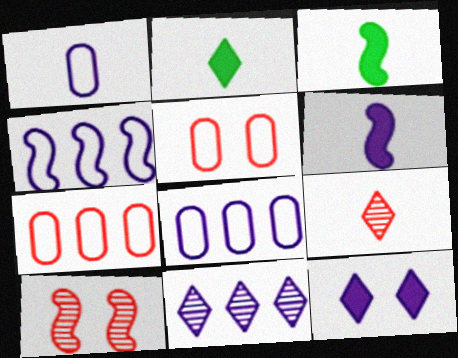[[1, 3, 9], 
[2, 8, 10], 
[3, 4, 10], 
[3, 5, 11]]